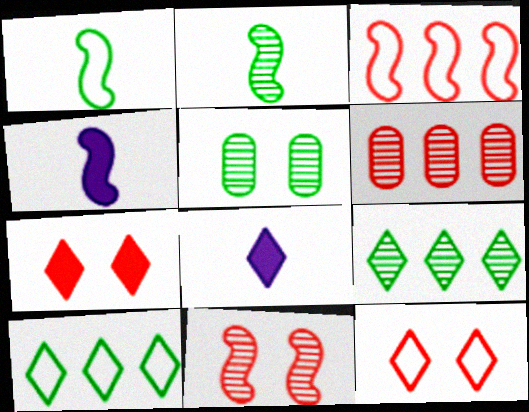[[2, 5, 9], 
[3, 5, 8], 
[8, 9, 12]]